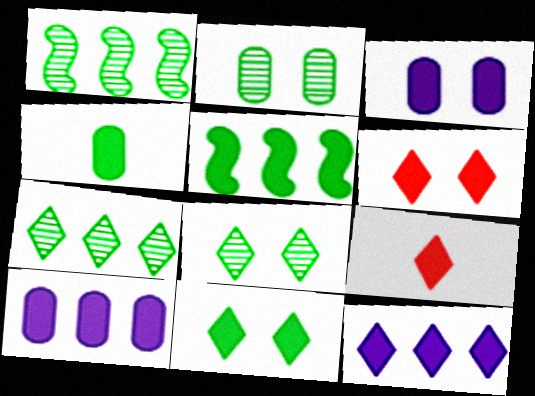[[3, 5, 9], 
[4, 5, 11], 
[9, 11, 12]]